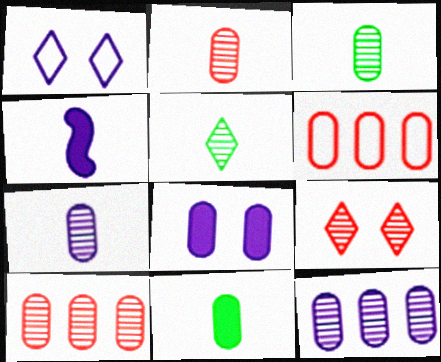[[1, 4, 12], 
[2, 3, 7], 
[3, 6, 8]]